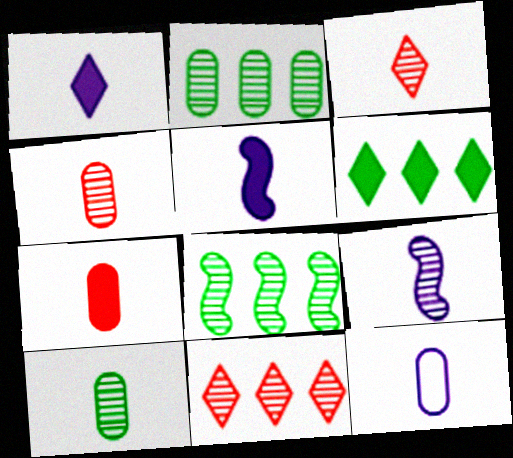[[1, 9, 12], 
[3, 9, 10], 
[7, 10, 12]]